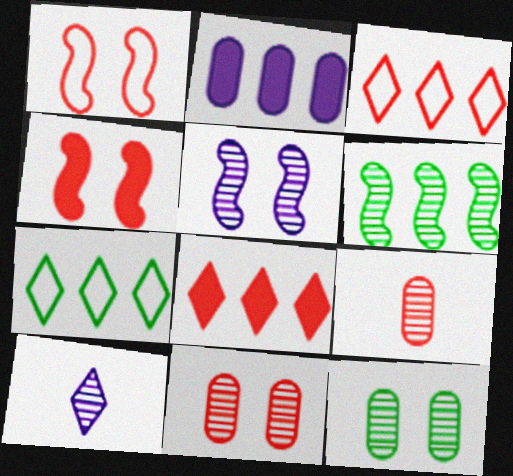[[1, 8, 9], 
[2, 3, 6], 
[3, 4, 9], 
[6, 10, 11]]